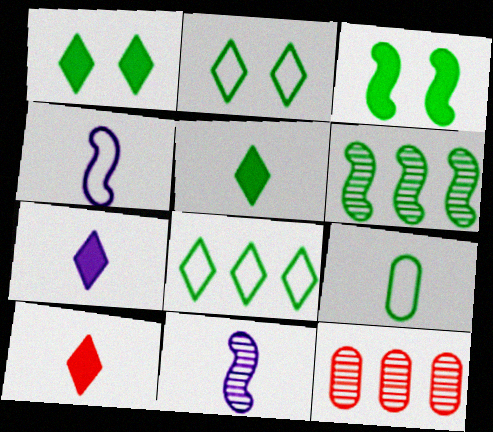[[1, 4, 12], 
[1, 6, 9], 
[5, 7, 10], 
[9, 10, 11]]